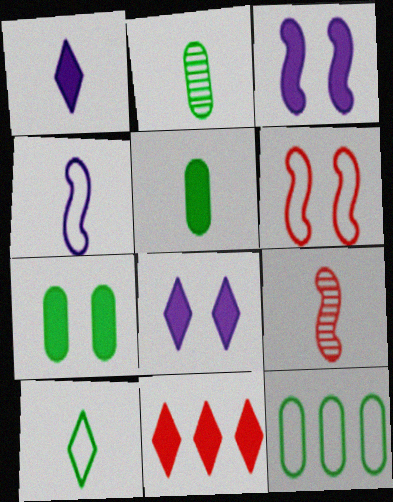[[2, 7, 12], 
[3, 5, 11], 
[8, 9, 12]]